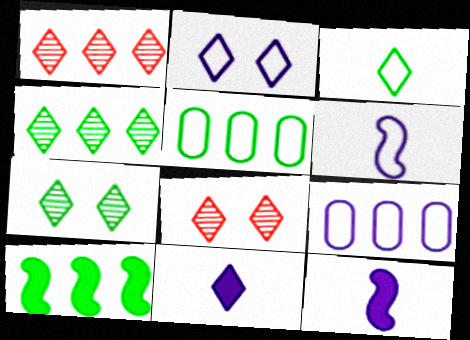[[1, 9, 10], 
[2, 6, 9], 
[4, 5, 10], 
[5, 8, 12]]